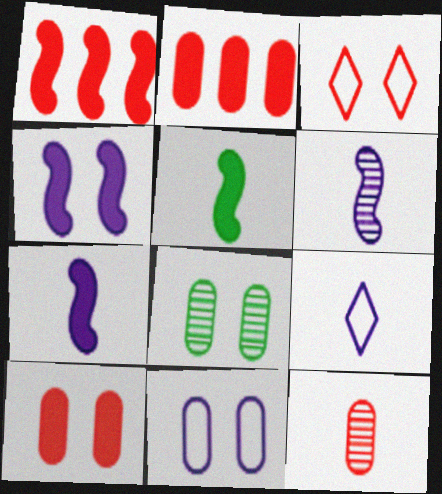[[1, 3, 12], 
[1, 4, 5], 
[1, 8, 9], 
[3, 4, 8], 
[5, 9, 12], 
[8, 10, 11]]